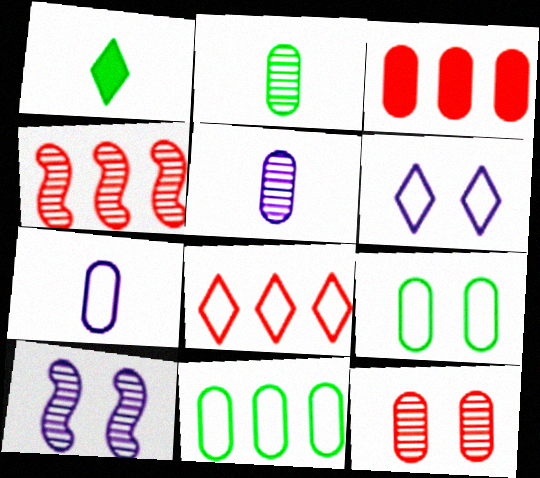[[3, 4, 8], 
[3, 5, 9]]